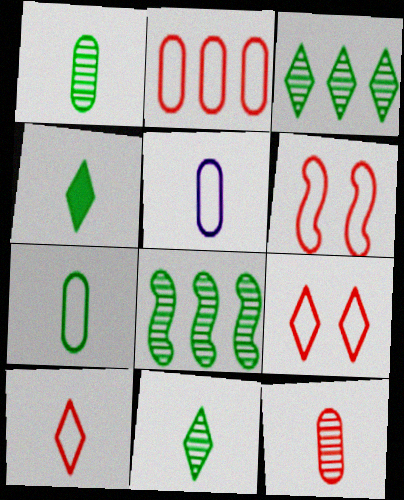[[2, 6, 10]]